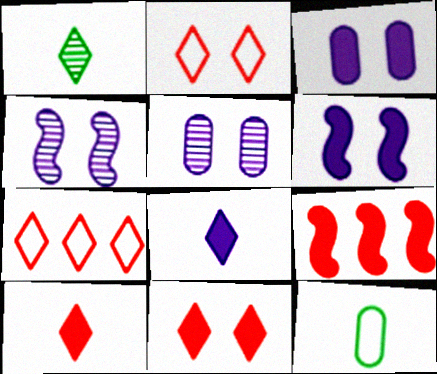[]